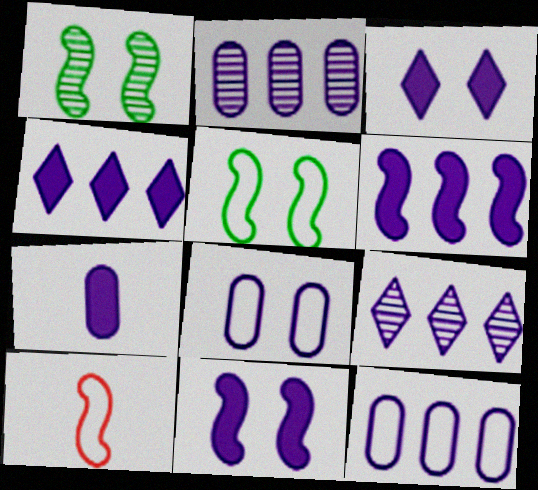[[1, 6, 10], 
[2, 7, 8], 
[3, 6, 7], 
[4, 7, 11], 
[6, 9, 12]]